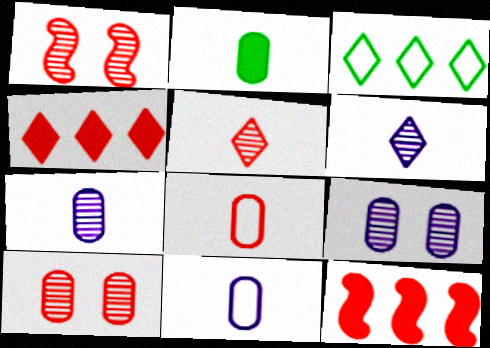[[1, 4, 8], 
[2, 7, 8]]